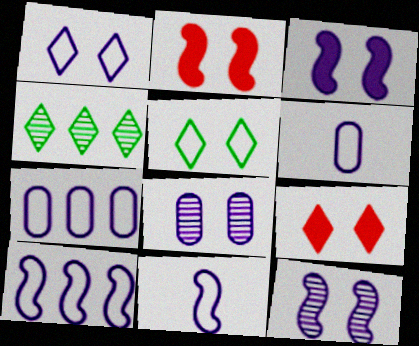[[1, 3, 8], 
[1, 6, 10], 
[1, 7, 11], 
[2, 4, 6], 
[2, 5, 8]]